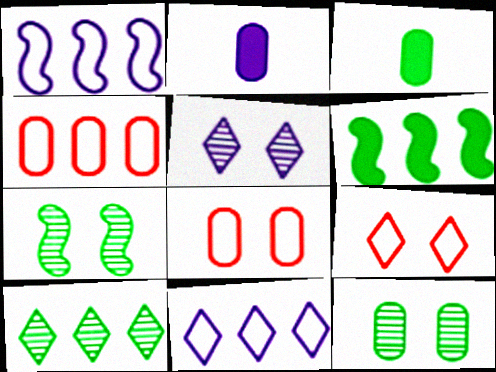[[1, 2, 5], 
[2, 4, 12]]